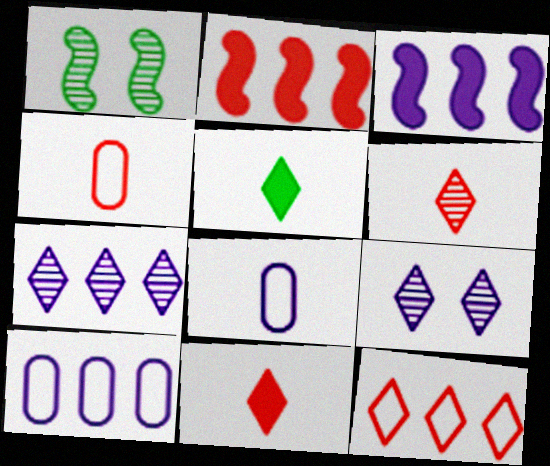[[1, 10, 11], 
[3, 7, 10], 
[3, 8, 9], 
[5, 9, 12]]